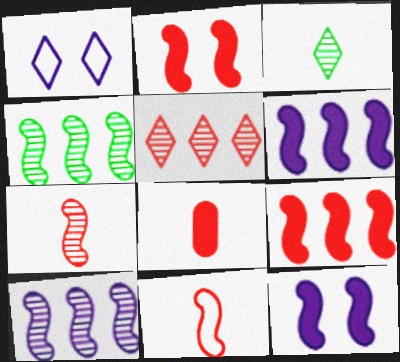[[1, 4, 8], 
[4, 11, 12]]